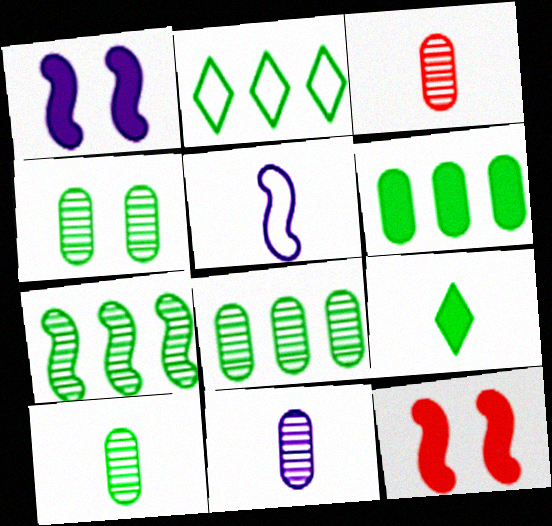[[1, 2, 3], 
[2, 6, 7], 
[2, 11, 12], 
[3, 5, 9], 
[3, 10, 11], 
[4, 8, 10], 
[5, 7, 12]]